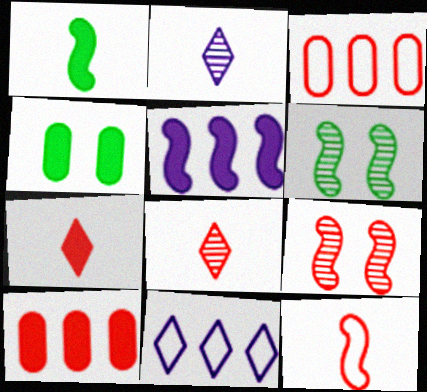[[3, 7, 9], 
[4, 5, 7], 
[5, 6, 12]]